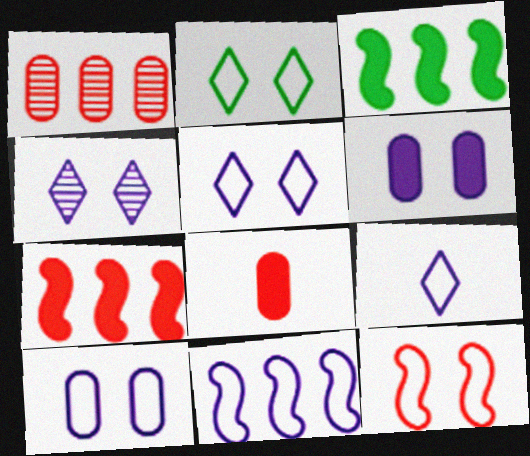[[2, 10, 12], 
[9, 10, 11]]